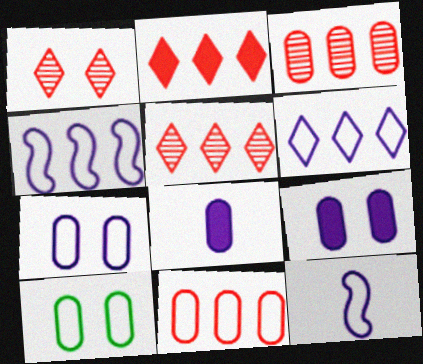[[3, 8, 10], 
[6, 7, 12]]